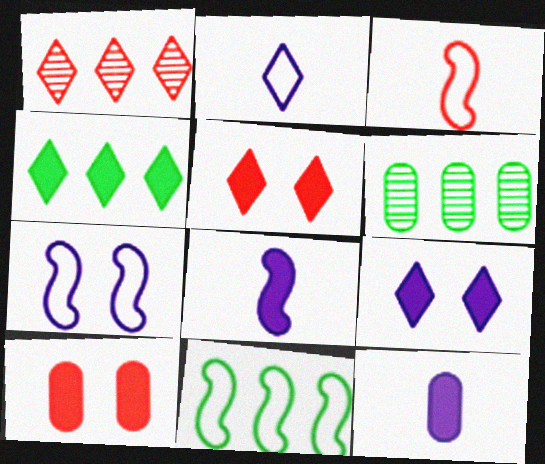[[1, 3, 10], 
[3, 6, 9], 
[3, 7, 11], 
[4, 6, 11], 
[4, 8, 10]]